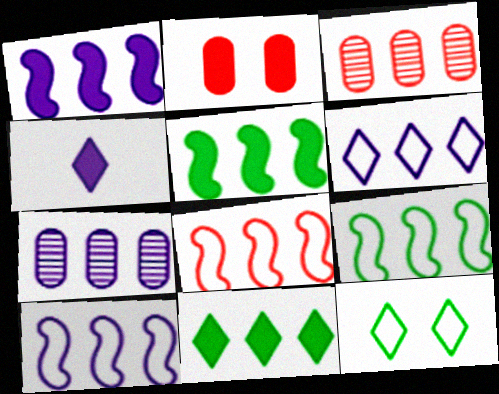[[1, 6, 7], 
[2, 4, 5], 
[3, 5, 6], 
[3, 10, 11], 
[7, 8, 11], 
[8, 9, 10]]